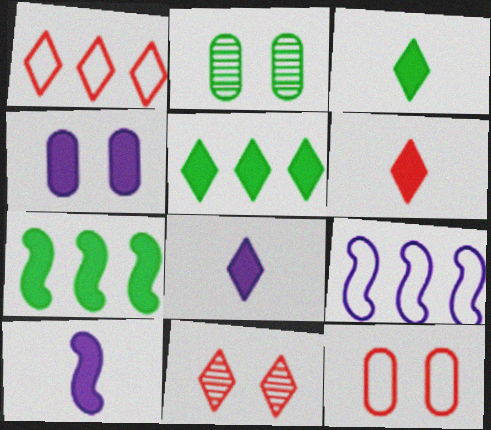[[1, 2, 10], 
[1, 6, 11], 
[2, 4, 12], 
[2, 6, 9], 
[3, 6, 8], 
[4, 6, 7]]